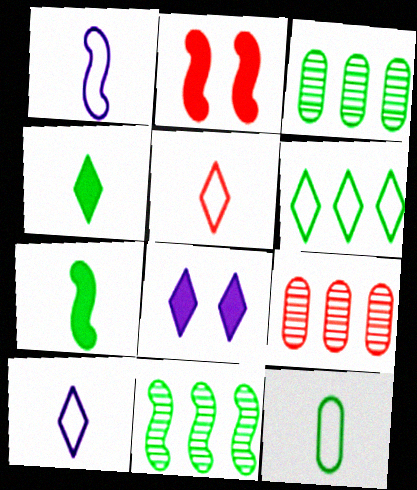[[1, 2, 11], 
[1, 5, 12], 
[2, 3, 10], 
[2, 5, 9]]